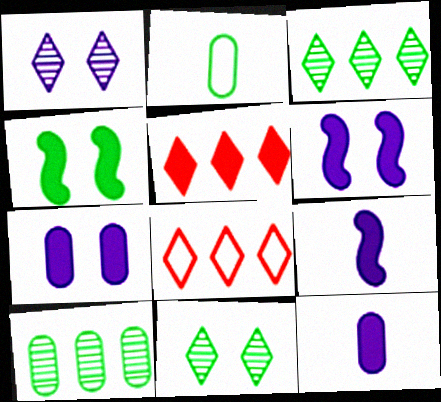[[2, 3, 4], 
[4, 5, 12]]